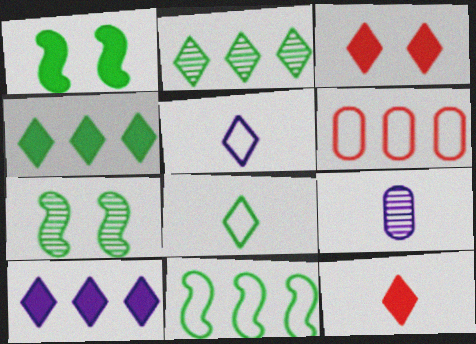[[2, 3, 5], 
[3, 9, 11]]